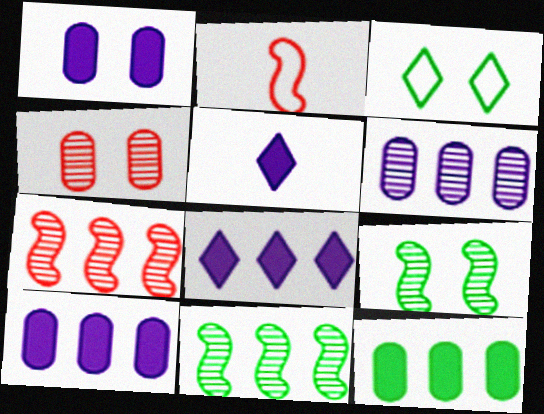[]